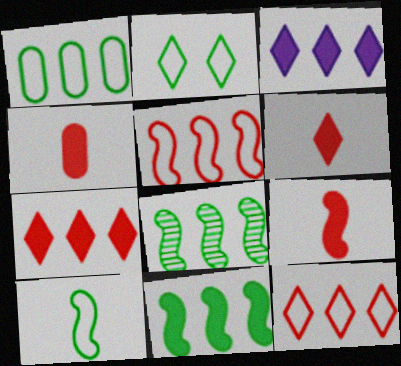[[1, 2, 10], 
[4, 6, 9]]